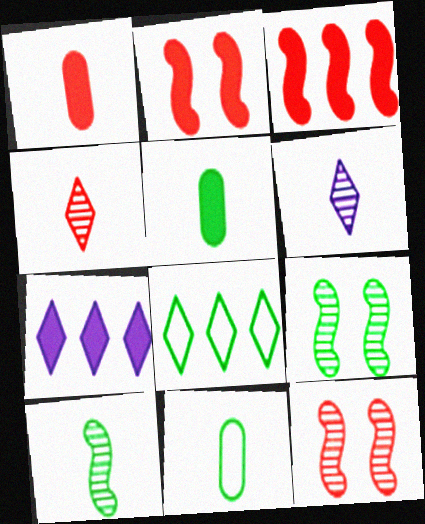[[2, 5, 7], 
[5, 8, 9], 
[7, 11, 12]]